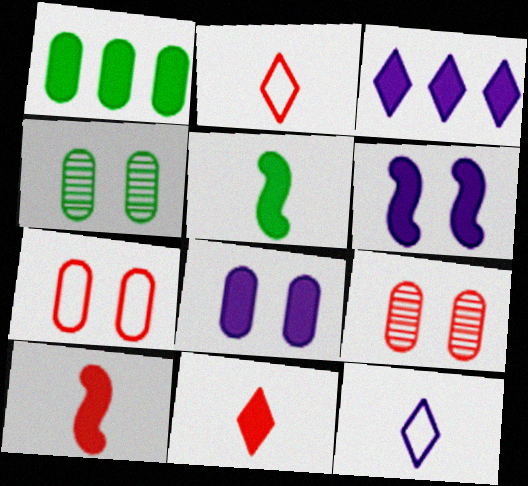[[1, 6, 11], 
[4, 7, 8]]